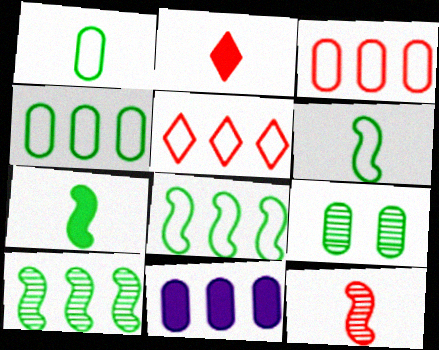[[5, 10, 11]]